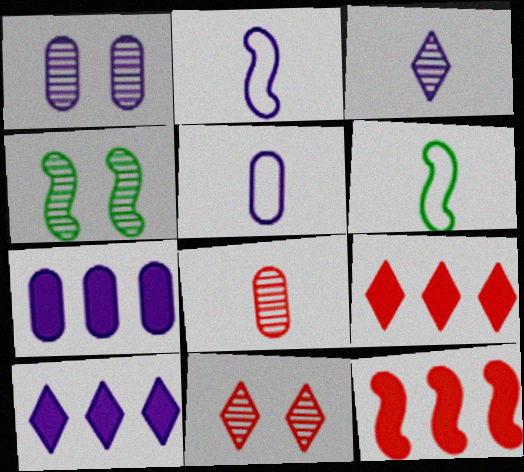[[1, 2, 10], 
[1, 4, 11], 
[1, 5, 7], 
[1, 6, 9], 
[2, 4, 12], 
[4, 5, 9], 
[6, 7, 11]]